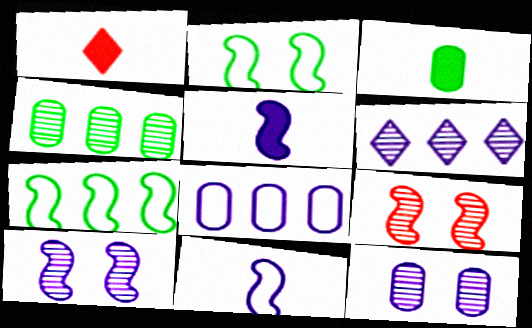[[1, 3, 5], 
[1, 7, 12], 
[5, 7, 9]]